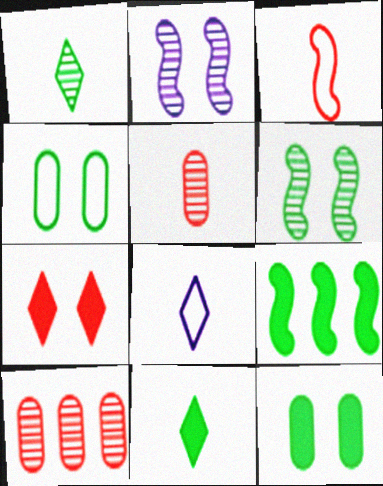[[1, 2, 10], 
[1, 4, 9], 
[2, 3, 9], 
[2, 4, 7], 
[3, 7, 10], 
[9, 11, 12]]